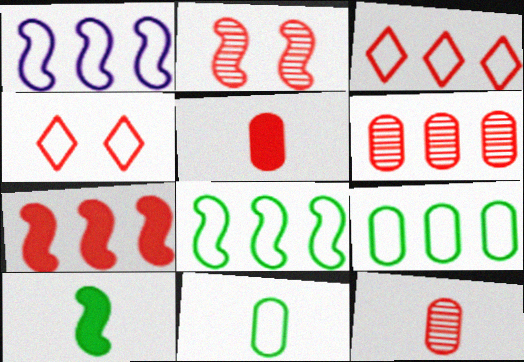[[1, 2, 10], 
[1, 3, 9], 
[1, 4, 11], 
[2, 3, 5], 
[3, 6, 7], 
[4, 7, 12]]